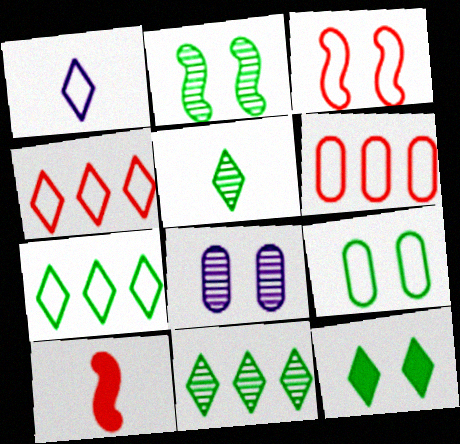[[2, 9, 12], 
[3, 8, 12], 
[5, 7, 12], 
[7, 8, 10]]